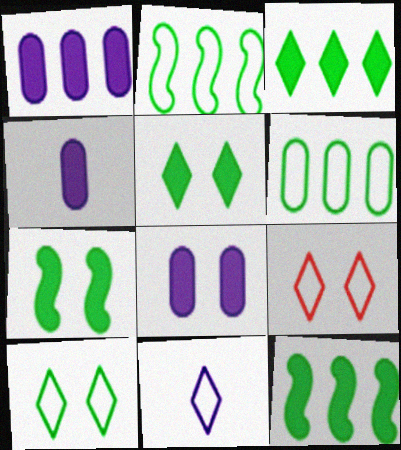[[1, 4, 8]]